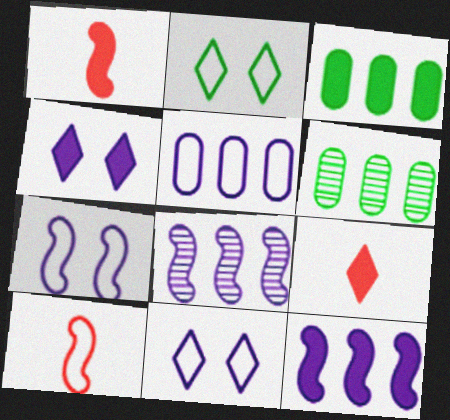[[1, 3, 4], 
[1, 6, 11], 
[2, 5, 10], 
[4, 6, 10], 
[6, 7, 9]]